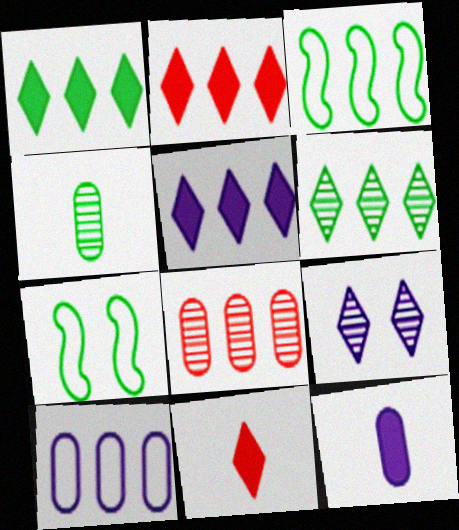[[1, 2, 5], 
[1, 4, 7], 
[3, 5, 8]]